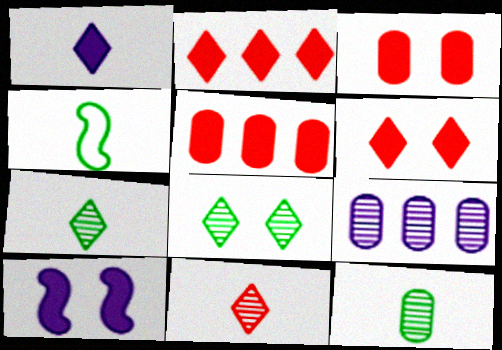[[4, 6, 9]]